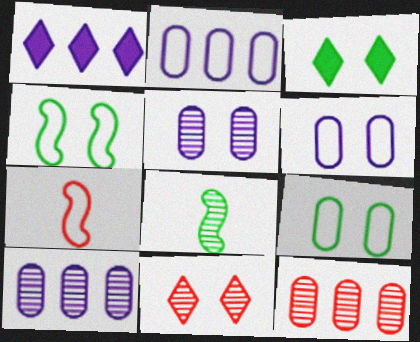[[3, 7, 10], 
[8, 10, 11]]